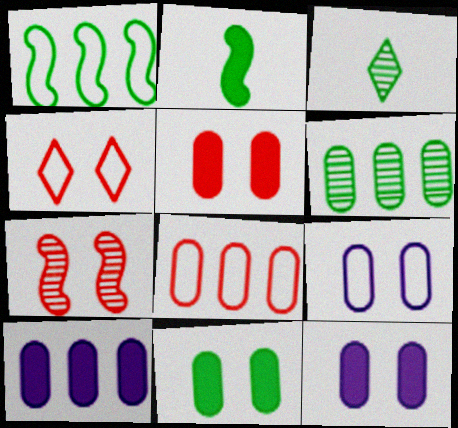[[1, 3, 11], 
[4, 5, 7], 
[5, 11, 12], 
[6, 8, 10]]